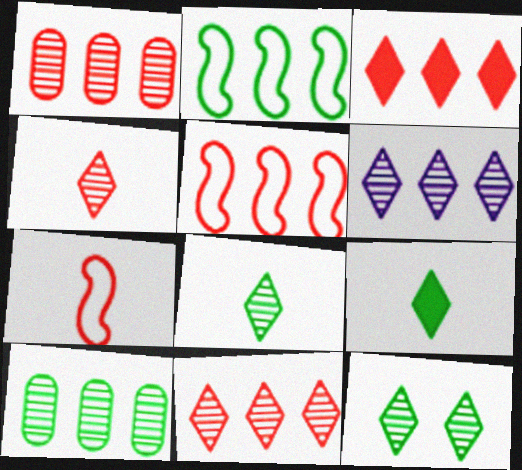[[1, 3, 5], 
[4, 6, 12]]